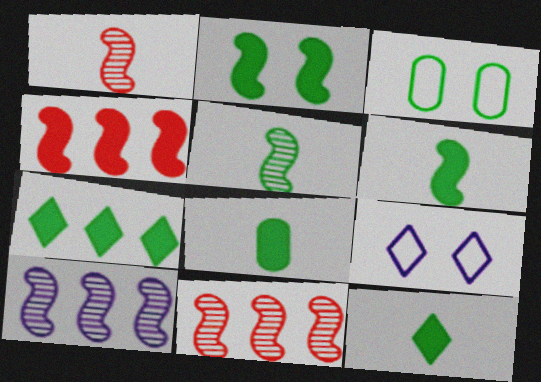[[2, 7, 8], 
[3, 5, 7], 
[6, 8, 12], 
[8, 9, 11]]